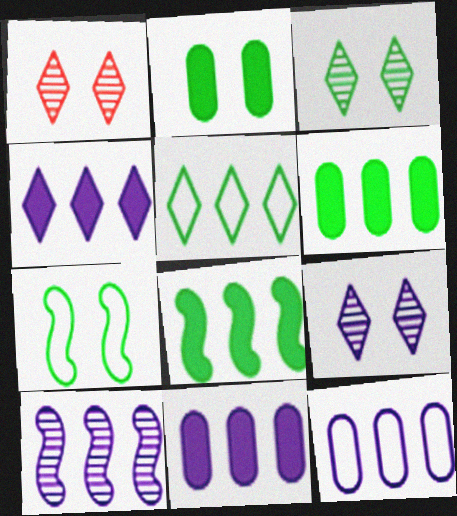[[1, 3, 9], 
[2, 3, 7], 
[4, 10, 12]]